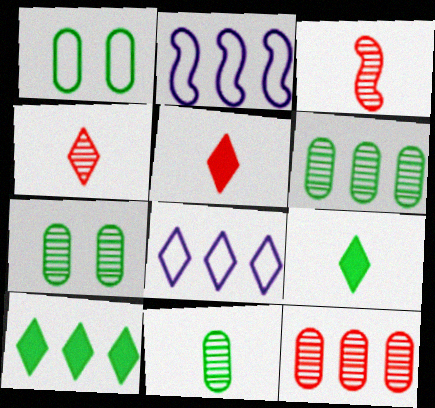[[2, 5, 7], 
[2, 10, 12], 
[6, 7, 11]]